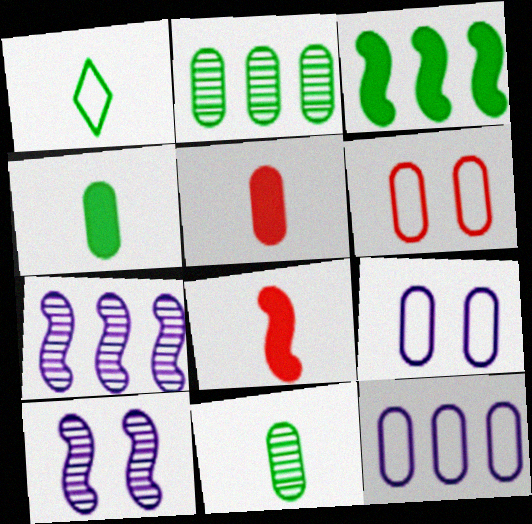[[2, 5, 9]]